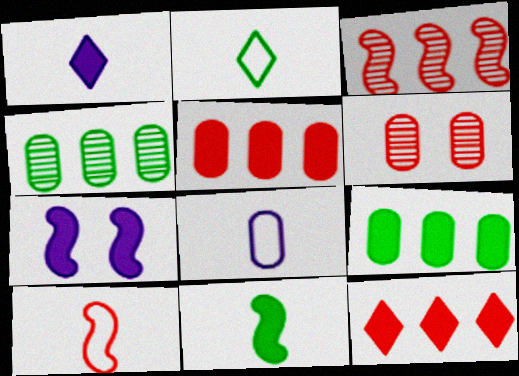[[2, 8, 10], 
[6, 8, 9], 
[6, 10, 12]]